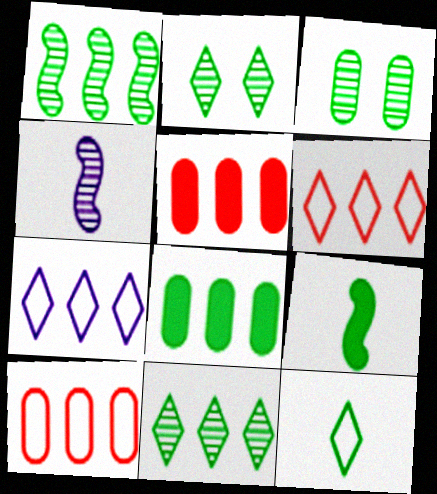[[1, 5, 7]]